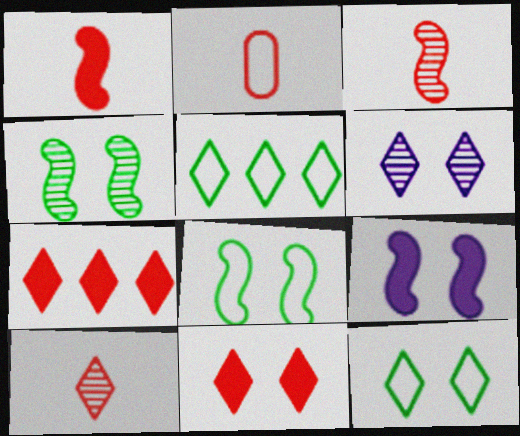[[1, 2, 10], 
[6, 11, 12]]